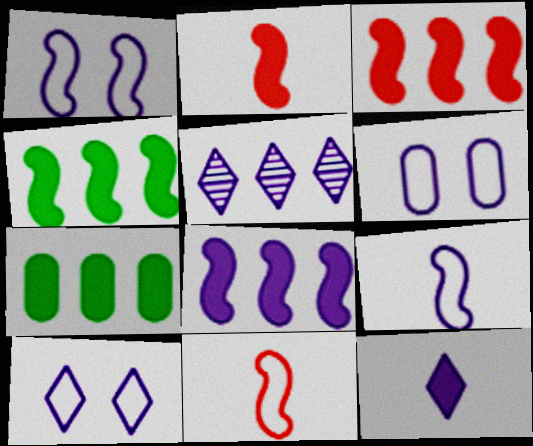[[1, 6, 10], 
[3, 4, 8], 
[5, 10, 12]]